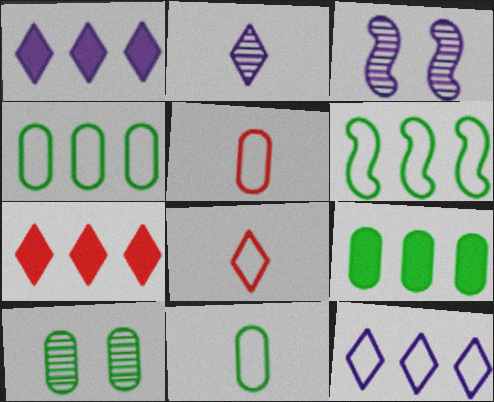[[3, 7, 11], 
[3, 8, 9], 
[9, 10, 11]]